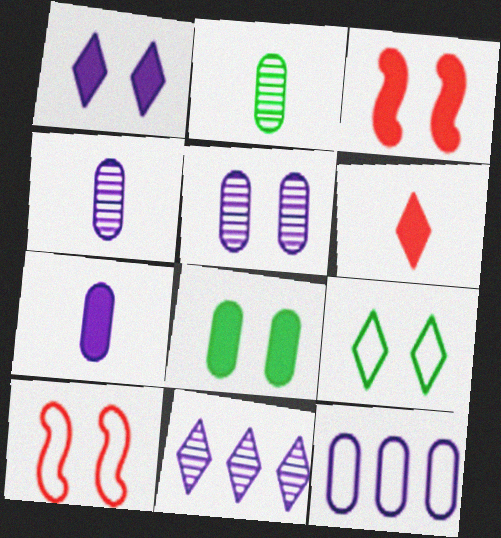[[1, 3, 8], 
[3, 5, 9], 
[5, 7, 12], 
[6, 9, 11]]